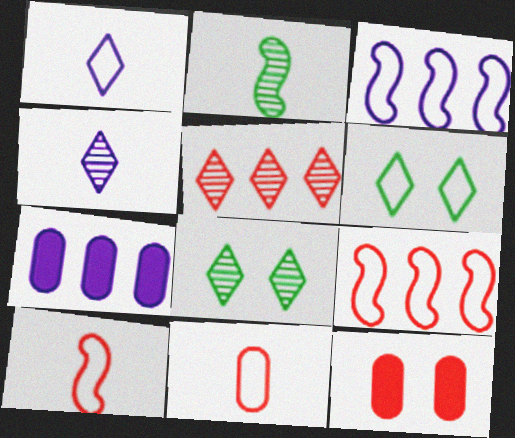[[3, 6, 11], 
[4, 5, 8], 
[5, 10, 12], 
[7, 8, 10]]